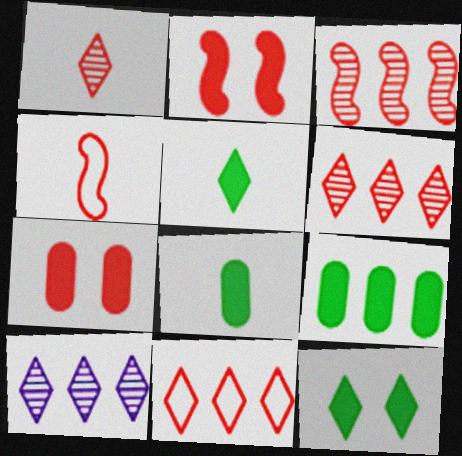[[2, 3, 4], 
[4, 6, 7]]